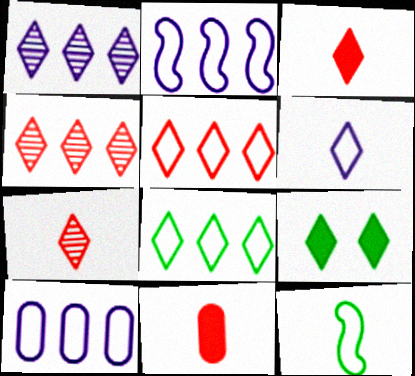[[4, 6, 9]]